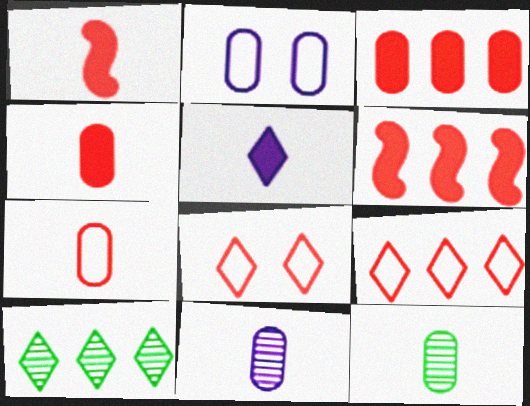[[1, 2, 10], 
[2, 3, 12], 
[5, 8, 10]]